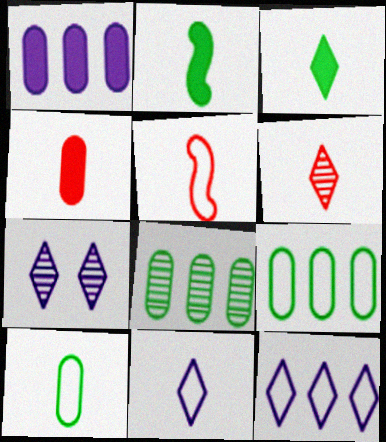[[3, 6, 11], 
[4, 5, 6], 
[5, 10, 11]]